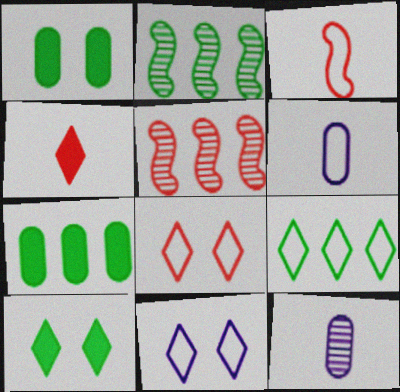[[2, 7, 9], 
[5, 6, 10]]